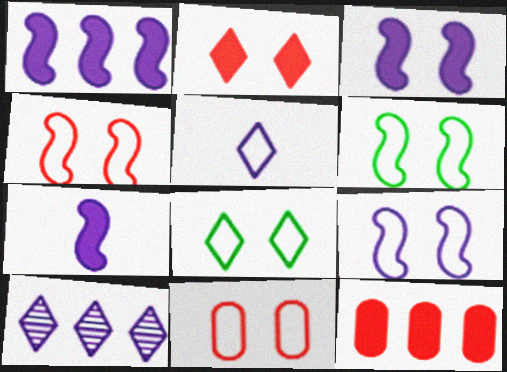[[1, 3, 7], 
[4, 6, 9], 
[8, 9, 11]]